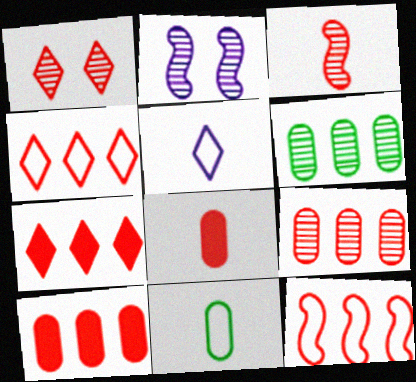[[1, 3, 9], 
[1, 8, 12], 
[2, 7, 11], 
[7, 9, 12]]